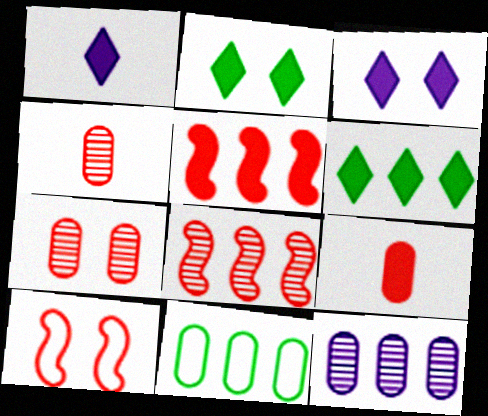[]